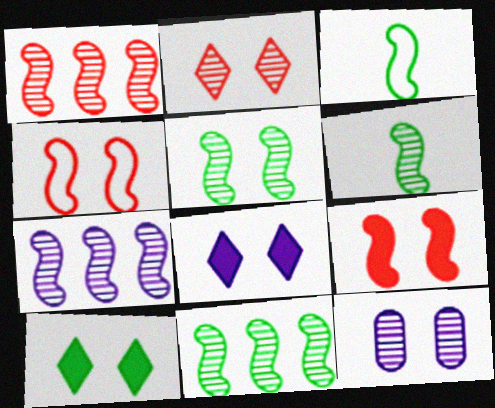[[1, 7, 11], 
[2, 5, 12], 
[3, 7, 9], 
[4, 10, 12], 
[5, 6, 11]]